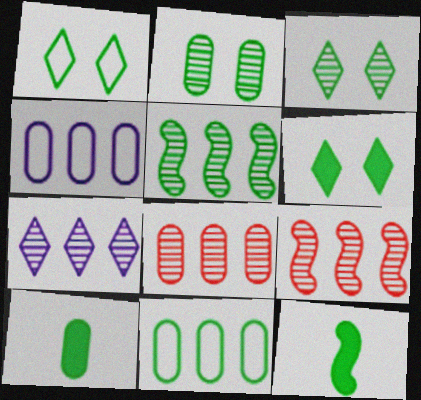[[1, 3, 6], 
[1, 5, 10], 
[2, 10, 11], 
[3, 11, 12], 
[5, 7, 8]]